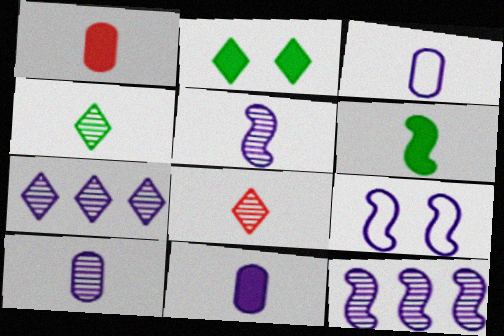[[3, 6, 8], 
[3, 10, 11], 
[7, 9, 11]]